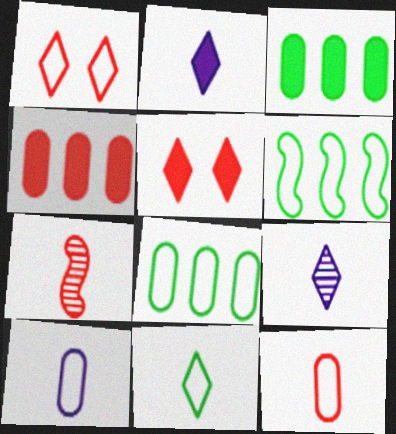[[1, 4, 7], 
[1, 6, 10]]